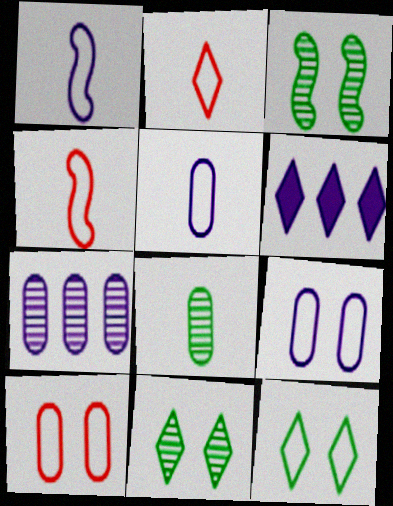[[2, 6, 11]]